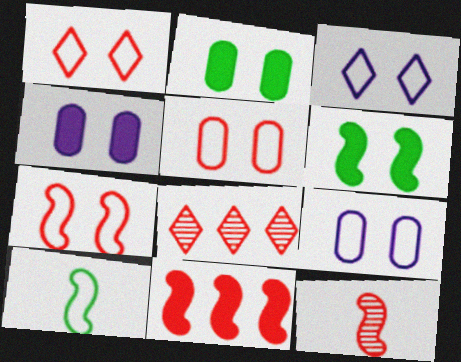[[1, 5, 7], 
[4, 8, 10], 
[7, 11, 12]]